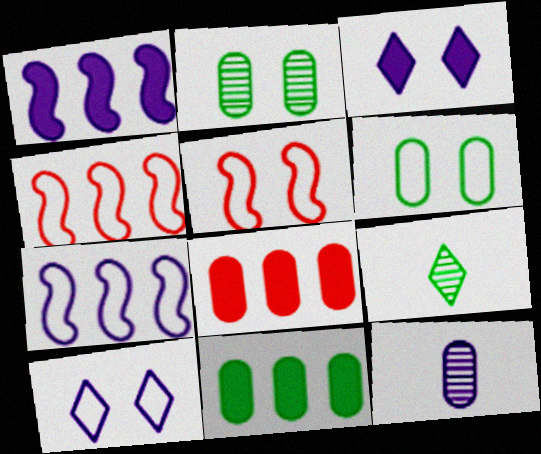[[1, 10, 12], 
[2, 3, 5], 
[3, 7, 12], 
[5, 6, 10], 
[6, 8, 12]]